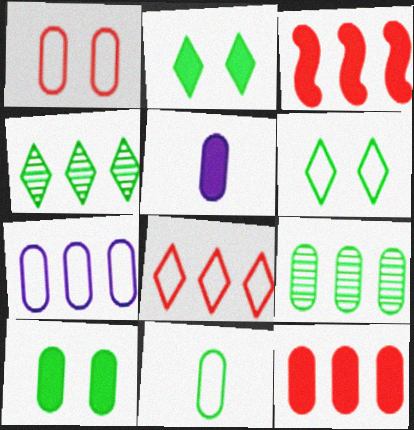[[1, 5, 9], 
[1, 7, 11], 
[2, 3, 5], 
[3, 4, 7], 
[5, 10, 12], 
[7, 9, 12], 
[9, 10, 11]]